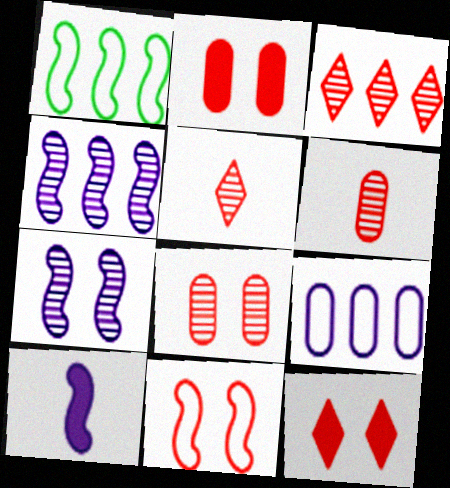[[8, 11, 12]]